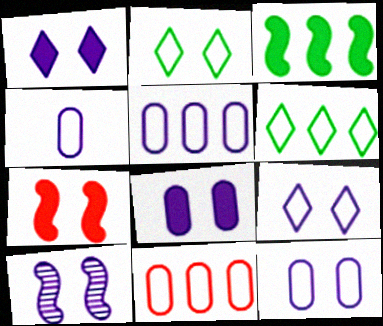[[1, 10, 12], 
[4, 5, 12], 
[8, 9, 10]]